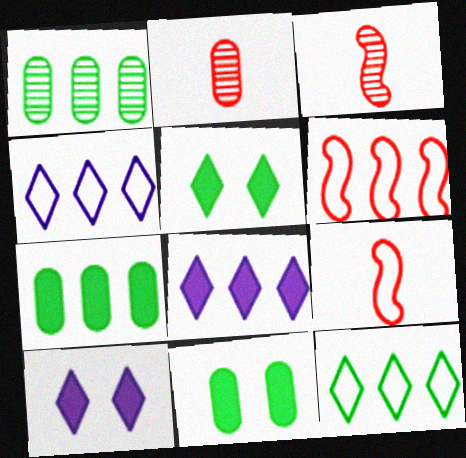[[1, 6, 8], 
[1, 9, 10], 
[3, 4, 11]]